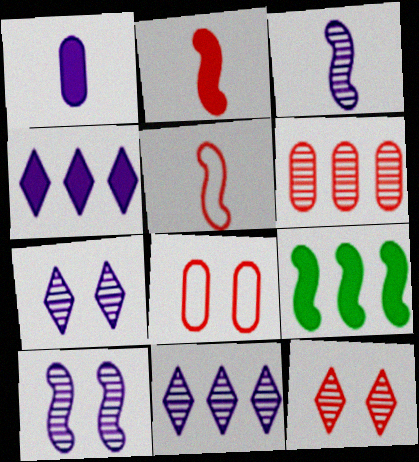[[5, 9, 10]]